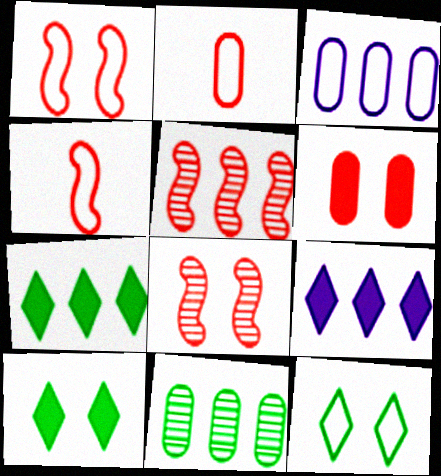[[3, 4, 12], 
[3, 5, 7]]